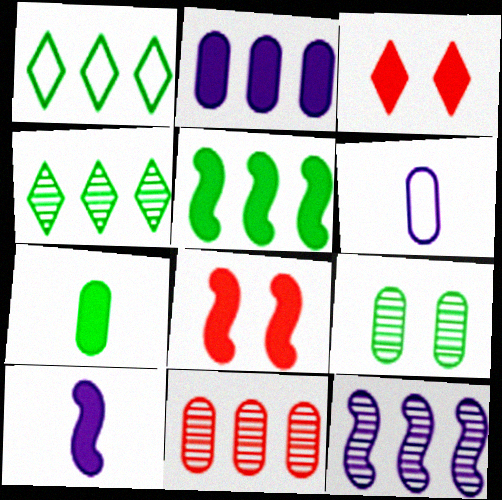[[4, 6, 8], 
[4, 11, 12], 
[5, 8, 10]]